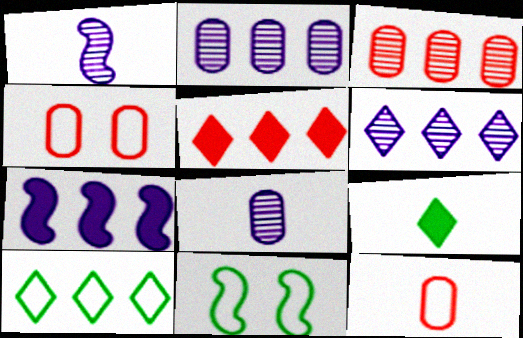[[1, 9, 12], 
[3, 7, 10], 
[5, 6, 10], 
[5, 8, 11]]